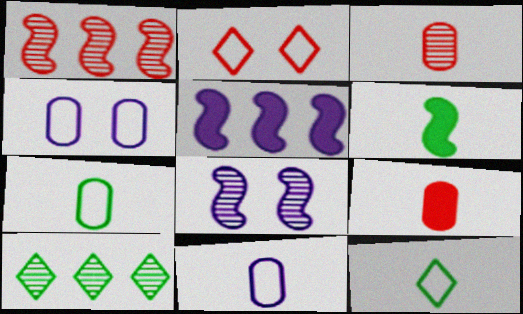[[1, 2, 9], 
[3, 8, 10]]